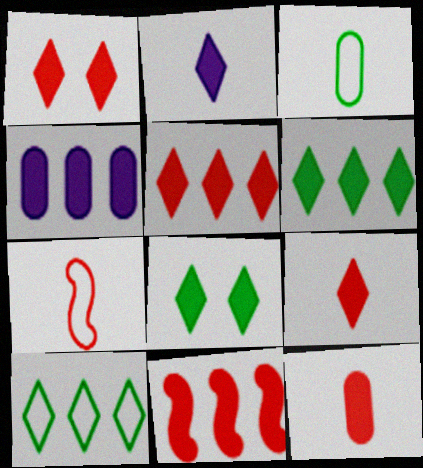[[1, 2, 6], 
[1, 5, 9], 
[1, 11, 12], 
[2, 5, 8], 
[4, 6, 11]]